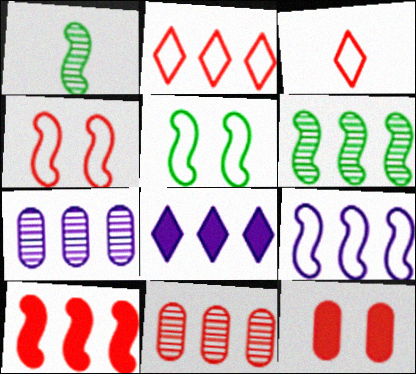[[2, 10, 11], 
[6, 9, 10], 
[7, 8, 9]]